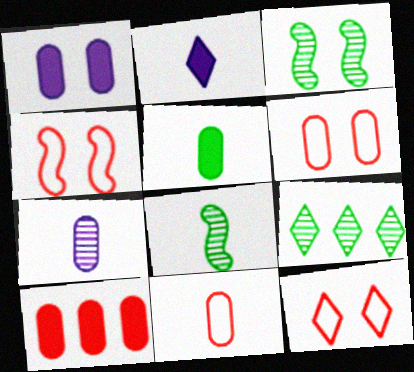[[1, 3, 12], 
[1, 5, 10], 
[2, 8, 11], 
[2, 9, 12], 
[4, 6, 12], 
[5, 7, 11]]